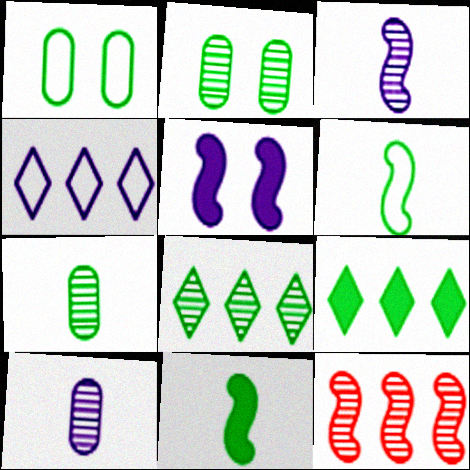[[1, 8, 11], 
[2, 6, 9], 
[4, 5, 10], 
[5, 6, 12]]